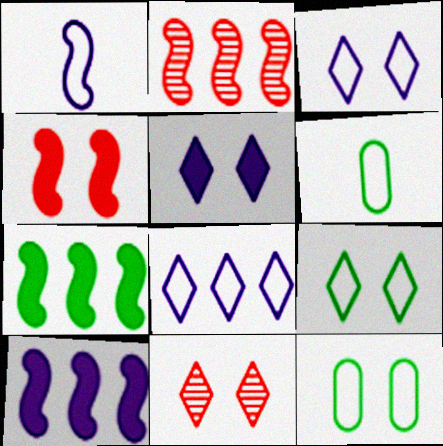[[2, 5, 6], 
[5, 9, 11], 
[6, 10, 11]]